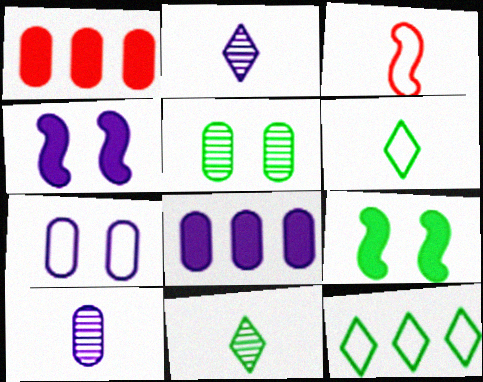[[3, 7, 12], 
[7, 8, 10]]